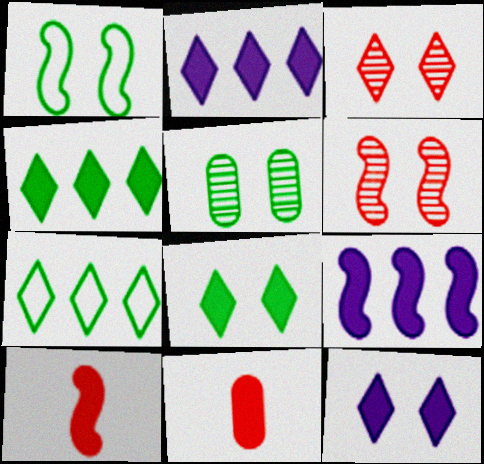[[1, 5, 8], 
[8, 9, 11]]